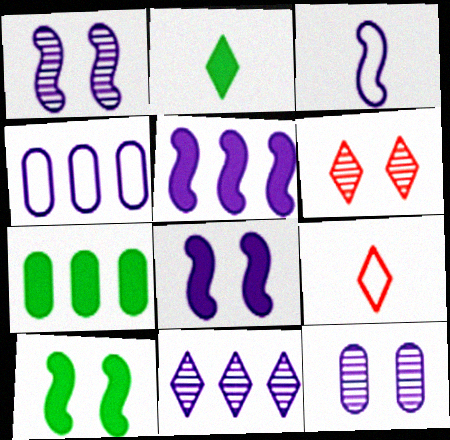[[1, 3, 5], 
[1, 7, 9], 
[2, 7, 10], 
[3, 6, 7], 
[4, 5, 11]]